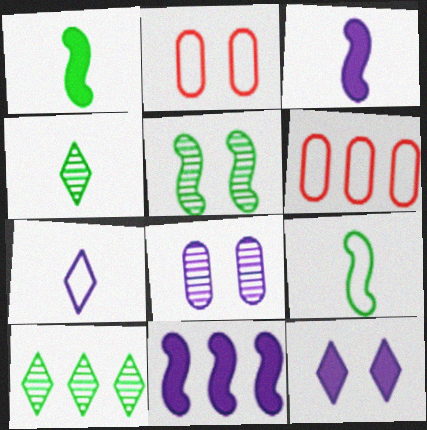[[2, 3, 10], 
[2, 4, 11], 
[2, 5, 12], 
[6, 10, 11], 
[7, 8, 11]]